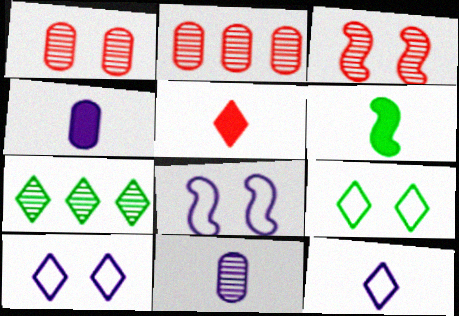[[2, 6, 10], 
[3, 7, 11], 
[4, 5, 6], 
[5, 7, 10]]